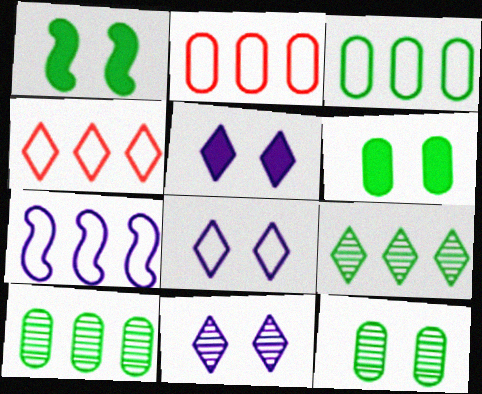[[3, 4, 7], 
[5, 8, 11]]